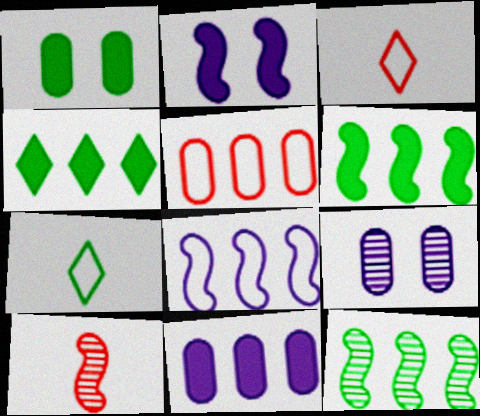[[1, 7, 12], 
[3, 6, 9]]